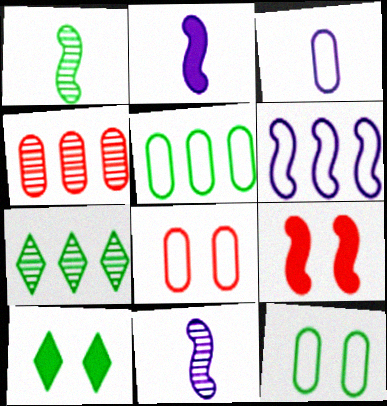[[1, 5, 10], 
[1, 6, 9], 
[2, 7, 8], 
[3, 5, 8], 
[3, 7, 9]]